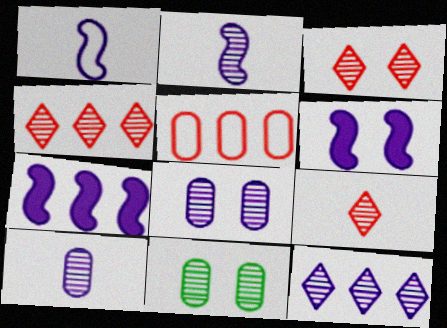[[2, 4, 11], 
[2, 8, 12], 
[3, 4, 9]]